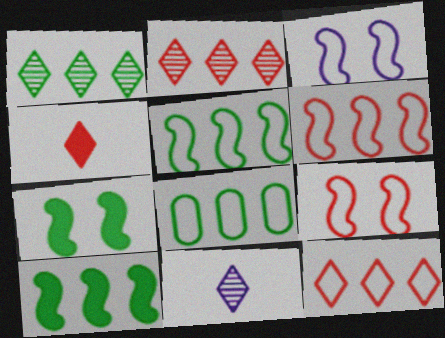[[1, 8, 10]]